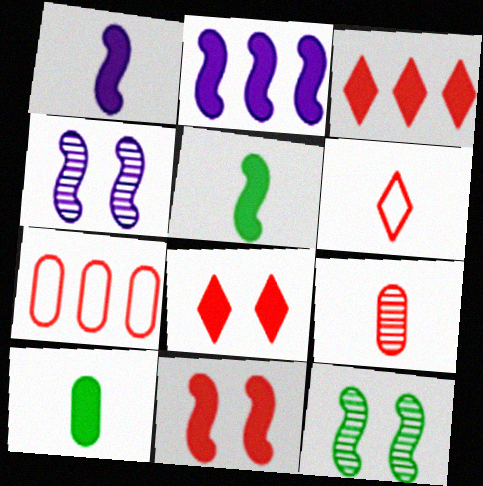[[2, 5, 11], 
[2, 8, 10]]